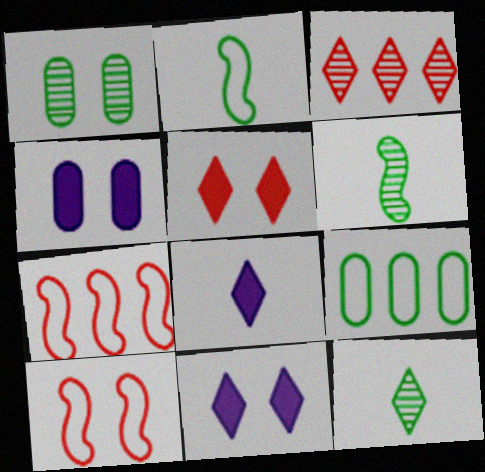[[1, 7, 8], 
[1, 10, 11], 
[2, 3, 4], 
[4, 7, 12]]